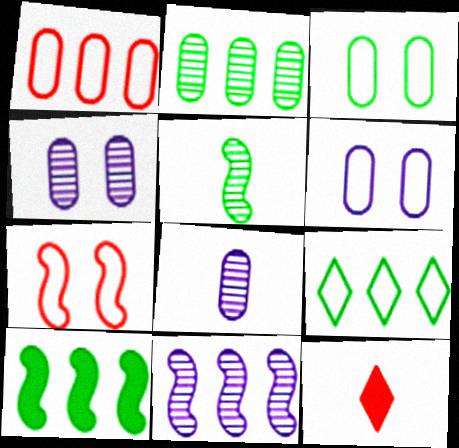[[2, 9, 10], 
[3, 11, 12]]